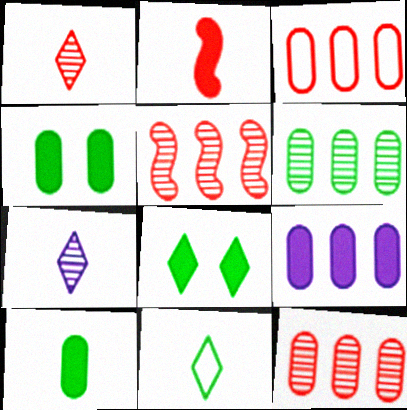[[2, 8, 9], 
[3, 6, 9]]